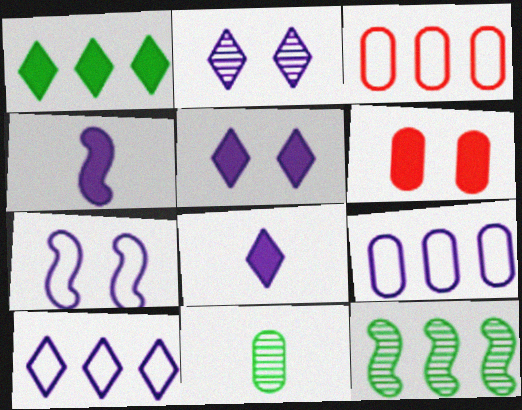[[1, 4, 6], 
[2, 4, 9], 
[2, 8, 10], 
[6, 9, 11]]